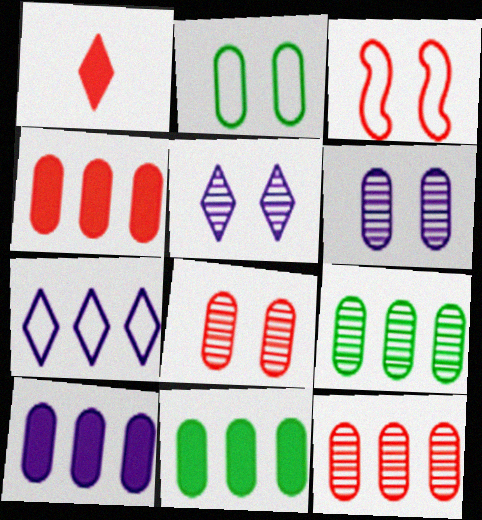[[1, 3, 12], 
[4, 10, 11]]